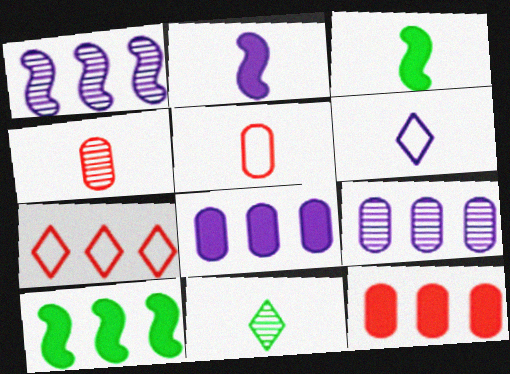[[2, 5, 11], 
[3, 4, 6], 
[7, 9, 10]]